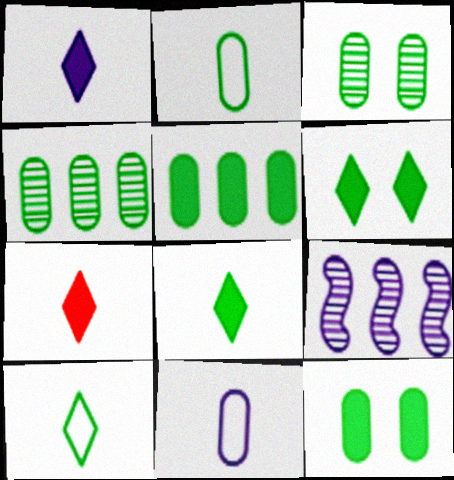[[1, 7, 8], 
[2, 3, 5], 
[2, 4, 12]]